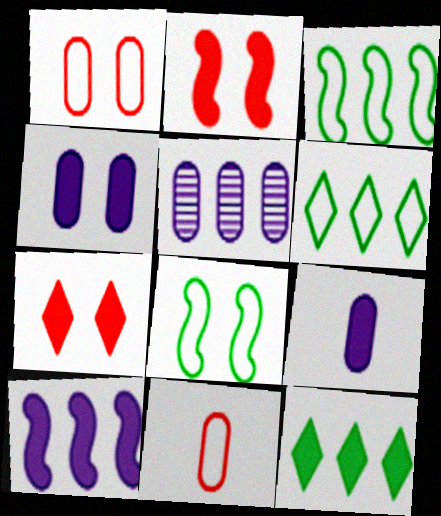[[2, 9, 12]]